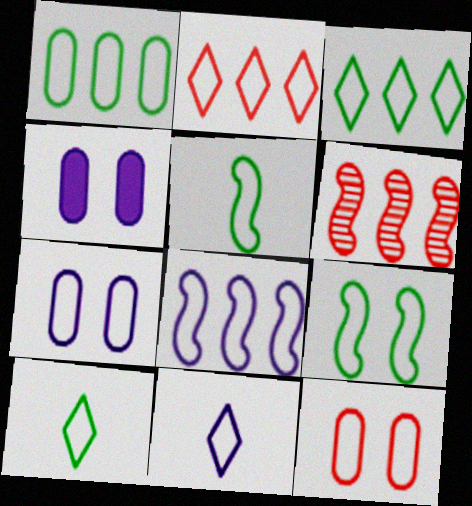[[1, 2, 8], 
[1, 9, 10], 
[2, 5, 7], 
[4, 6, 10], 
[7, 8, 11], 
[8, 10, 12]]